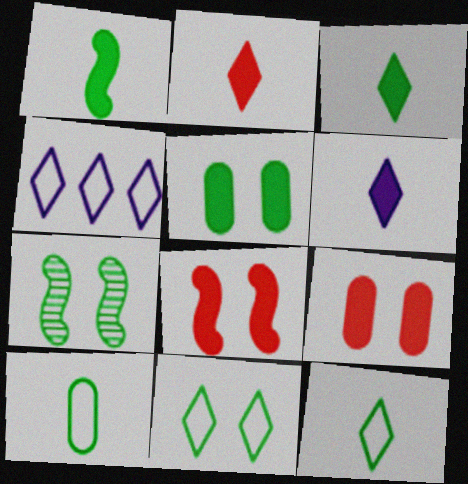[[2, 3, 6], 
[5, 7, 11]]